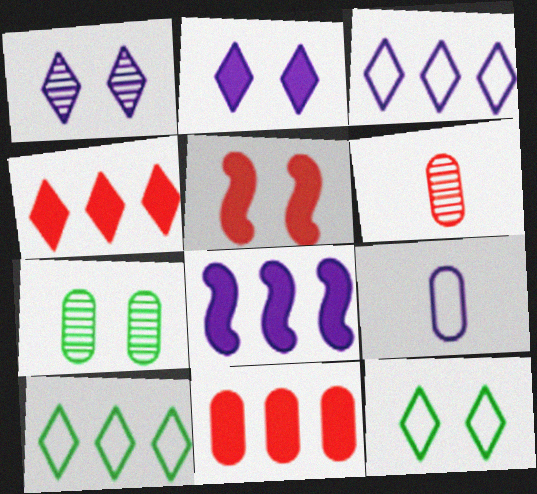[[1, 8, 9], 
[6, 8, 12], 
[7, 9, 11]]